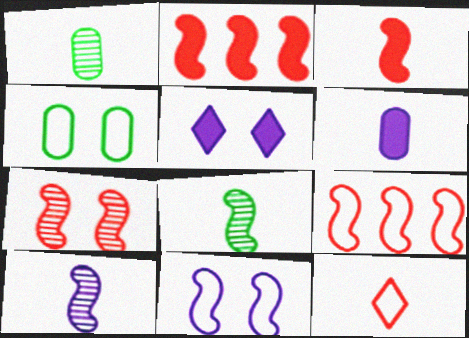[[1, 5, 9], 
[2, 8, 11], 
[3, 7, 9], 
[4, 5, 7], 
[6, 8, 12]]